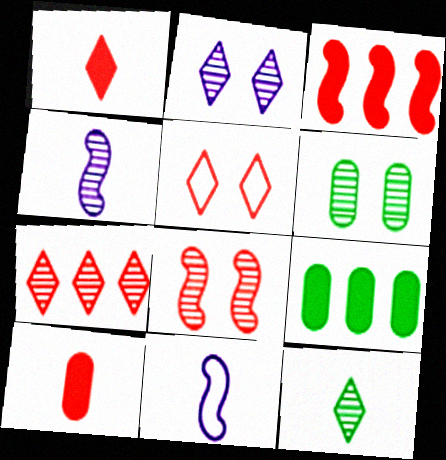[[1, 5, 7], 
[2, 6, 8], 
[2, 7, 12], 
[4, 5, 9], 
[4, 6, 7], 
[10, 11, 12]]